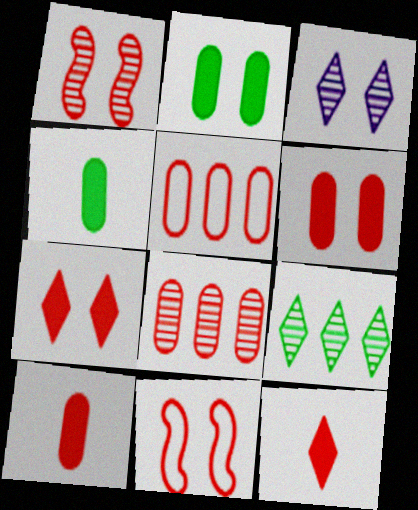[[1, 5, 12], 
[2, 3, 11], 
[8, 11, 12]]